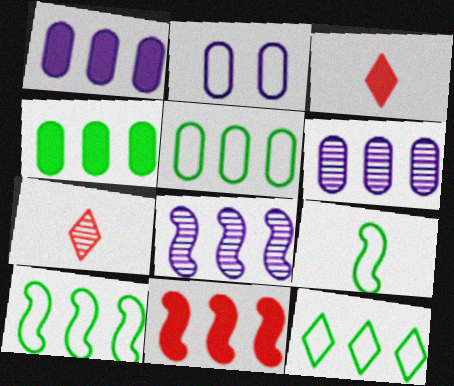[[5, 10, 12], 
[6, 11, 12], 
[8, 10, 11]]